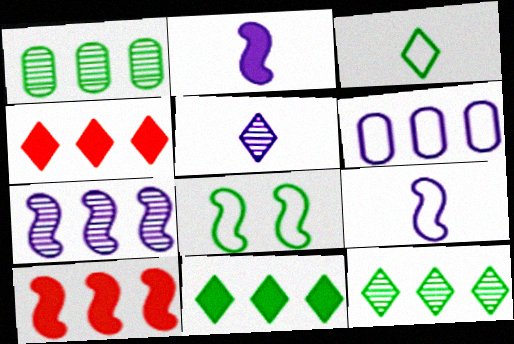[[6, 10, 12]]